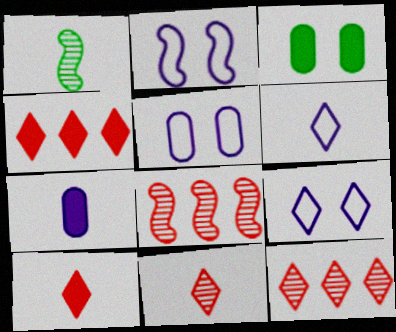[[1, 4, 5], 
[2, 5, 9], 
[3, 6, 8]]